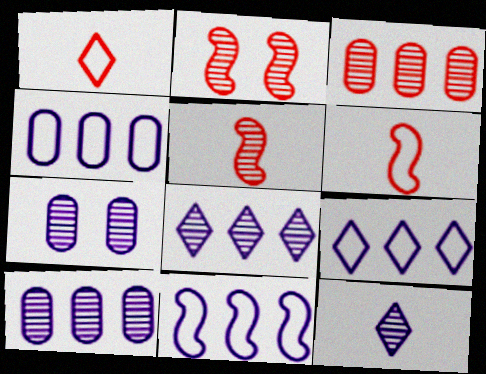[[4, 9, 11]]